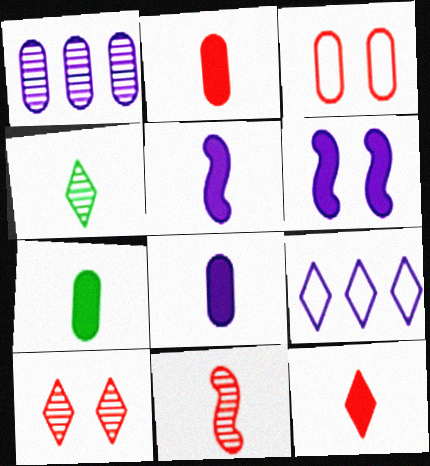[[1, 3, 7], 
[2, 7, 8], 
[5, 7, 12]]